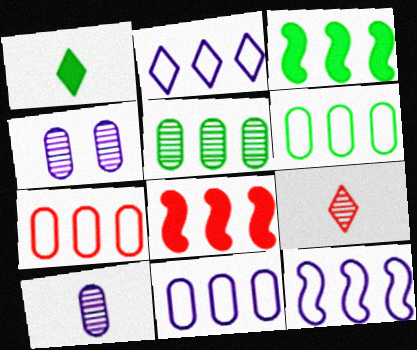[[2, 5, 8], 
[2, 11, 12], 
[6, 7, 11]]